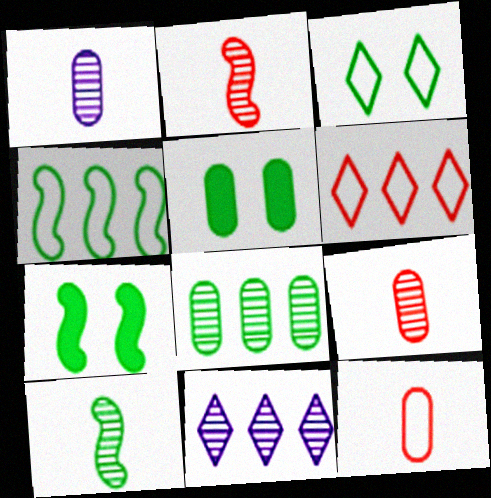[[1, 6, 7], 
[4, 7, 10], 
[7, 11, 12]]